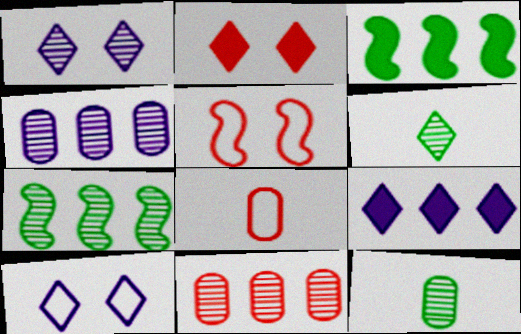[[1, 3, 8], 
[5, 9, 12]]